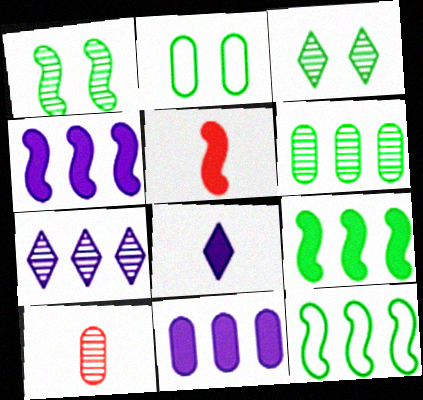[[1, 7, 10], 
[2, 5, 7], 
[2, 10, 11]]